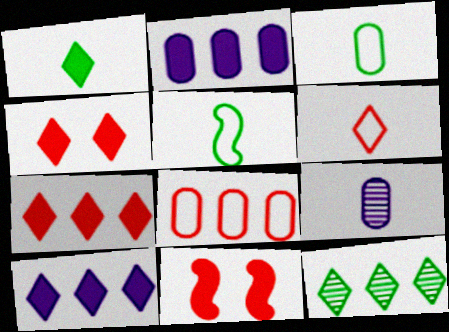[[1, 2, 11], 
[1, 4, 10]]